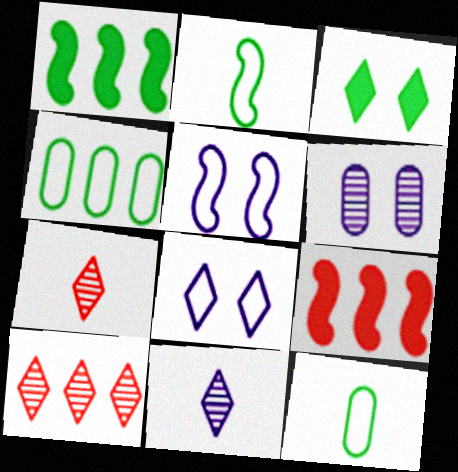[]